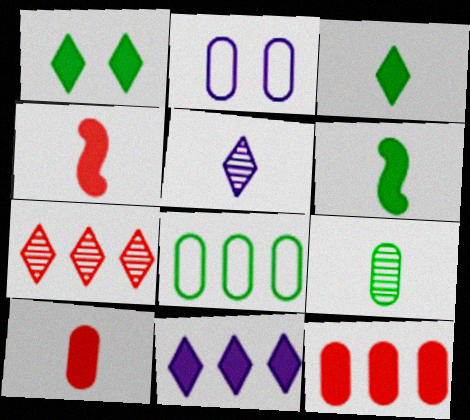[[2, 6, 7], 
[2, 9, 12]]